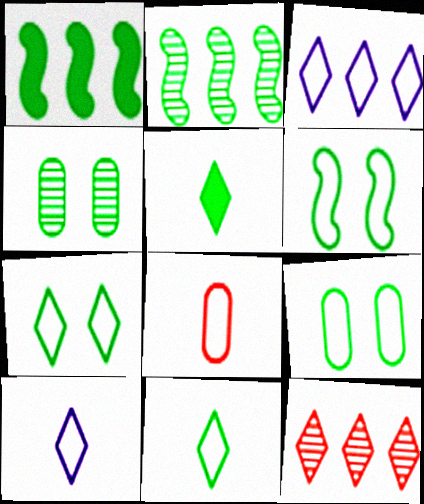[[1, 4, 11], 
[2, 5, 9], 
[3, 6, 8], 
[6, 7, 9]]